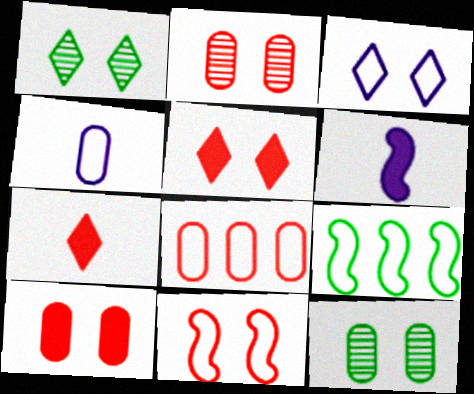[[1, 3, 5], 
[1, 6, 8], 
[2, 5, 11]]